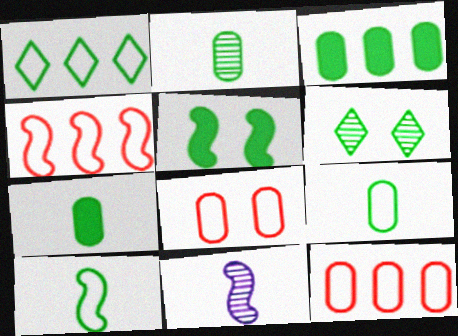[[1, 2, 5], 
[2, 7, 9], 
[3, 6, 10], 
[4, 5, 11]]